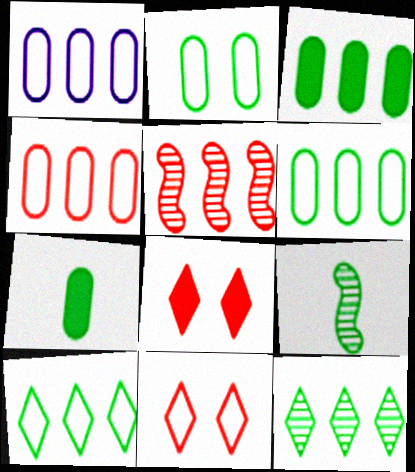[[1, 4, 6], 
[1, 8, 9]]